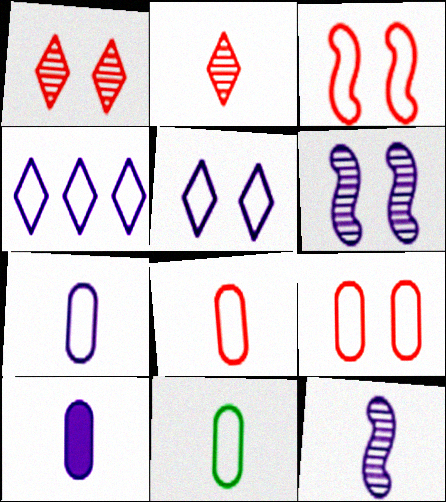[[3, 4, 11], 
[4, 6, 10], 
[7, 8, 11]]